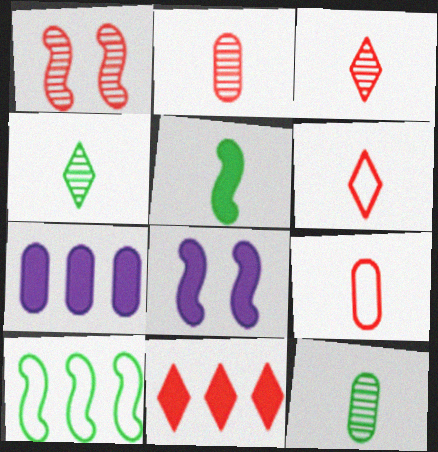[[1, 9, 11]]